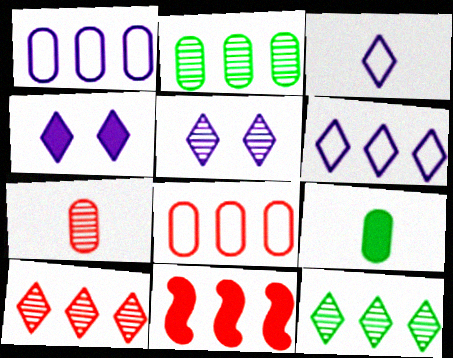[[1, 11, 12], 
[2, 6, 11], 
[4, 9, 11], 
[8, 10, 11]]